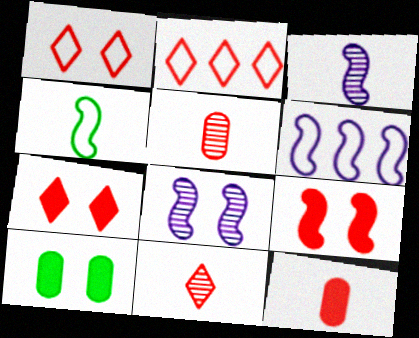[[1, 8, 10], 
[2, 3, 10], 
[2, 5, 9], 
[2, 7, 11], 
[6, 10, 11]]